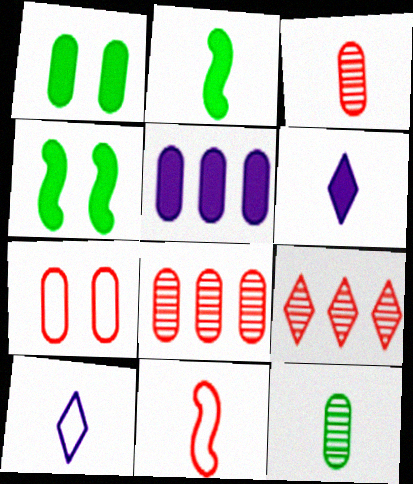[[2, 3, 10], 
[4, 8, 10], 
[5, 7, 12], 
[6, 11, 12]]